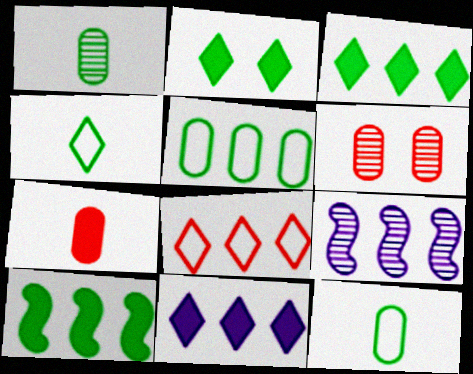[]